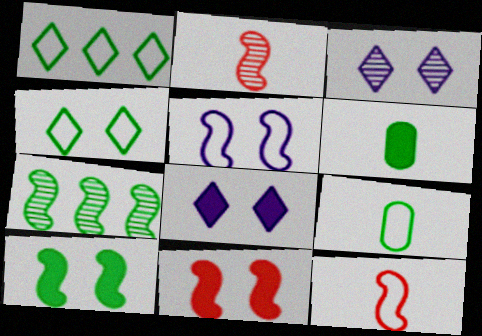[[4, 6, 7]]